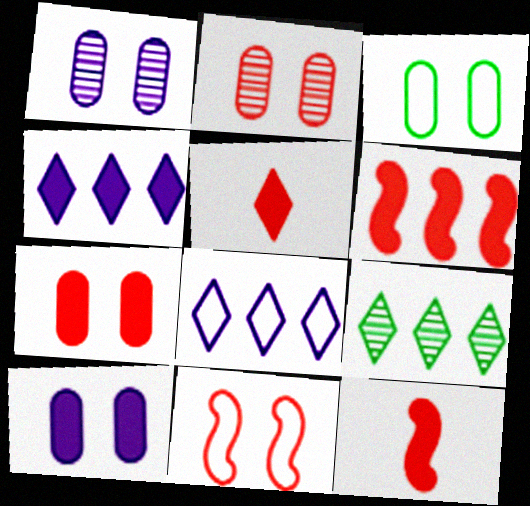[[1, 3, 7], 
[2, 3, 10], 
[5, 6, 7]]